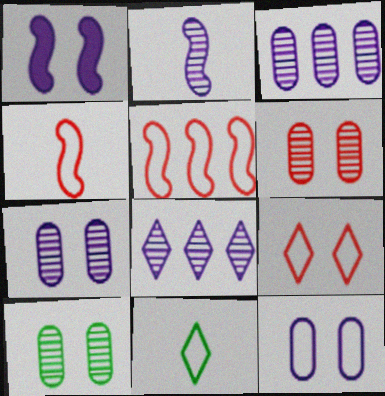[[1, 9, 10], 
[2, 7, 8], 
[5, 11, 12], 
[6, 7, 10]]